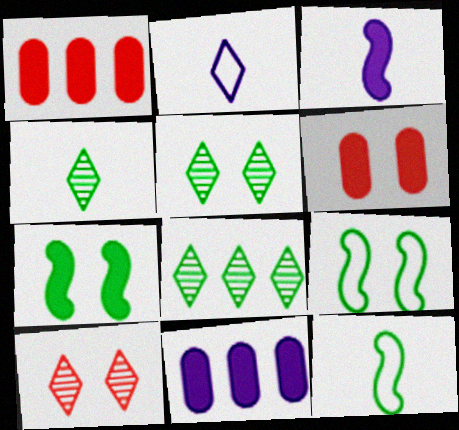[[4, 5, 8], 
[10, 11, 12]]